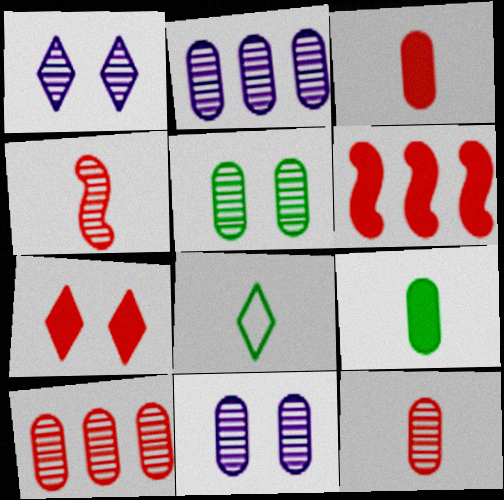[[2, 5, 12], 
[3, 6, 7], 
[6, 8, 11]]